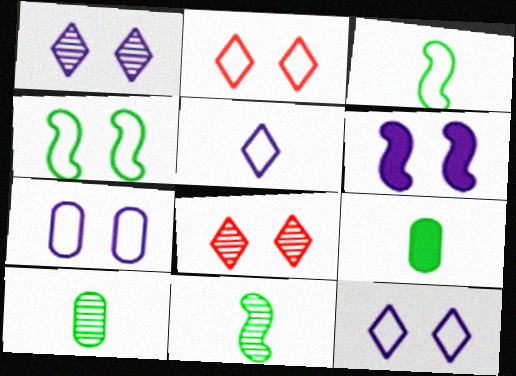[[1, 6, 7], 
[2, 4, 7]]